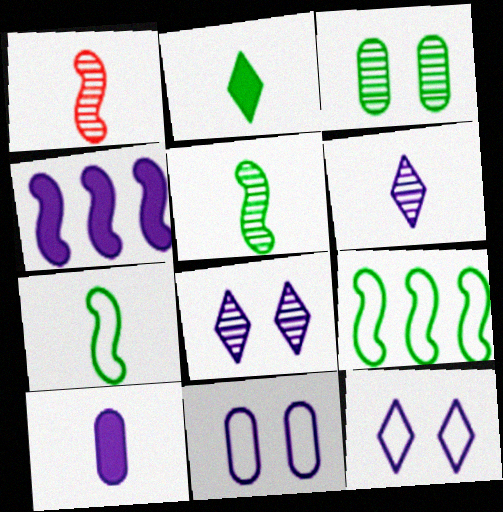[[2, 3, 9], 
[4, 6, 11]]